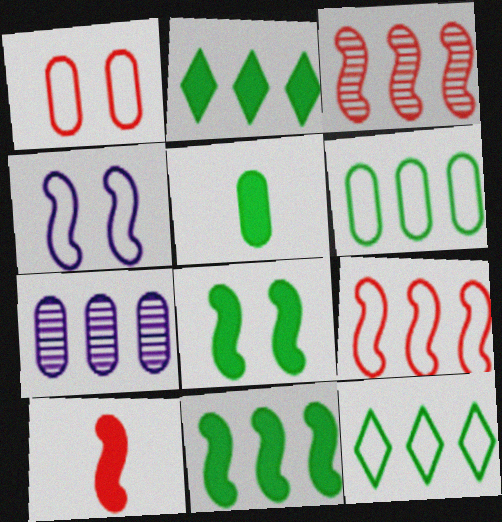[[1, 5, 7], 
[2, 5, 8], 
[2, 7, 9]]